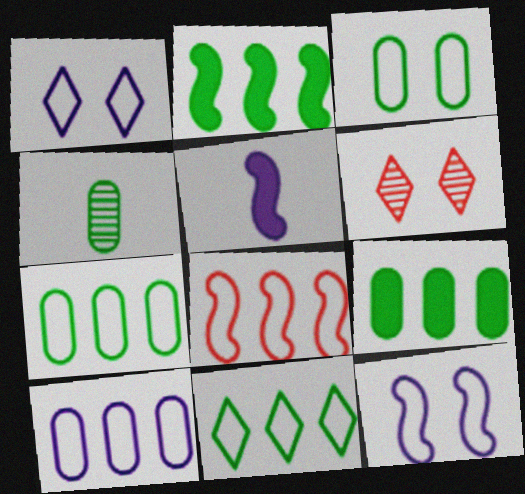[[3, 4, 9], 
[5, 6, 7], 
[8, 10, 11]]